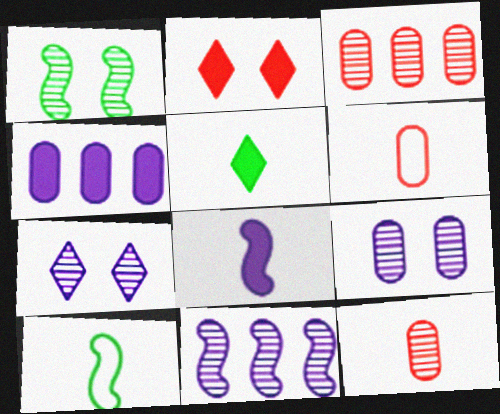[]